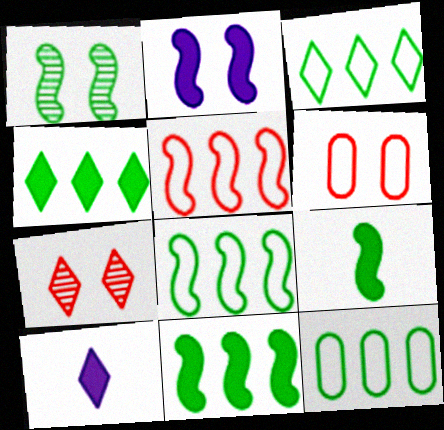[[1, 8, 9], 
[3, 7, 10], 
[3, 8, 12]]